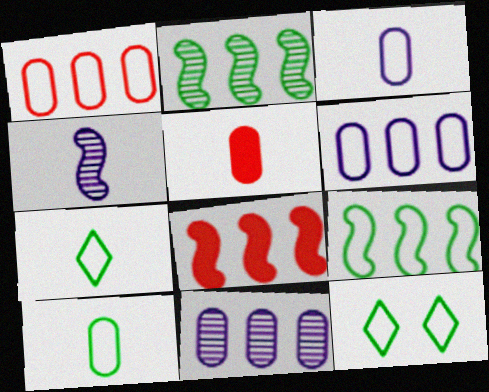[[4, 5, 7], 
[9, 10, 12]]